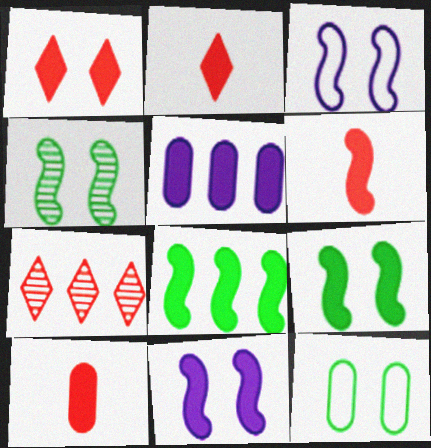[[2, 5, 9], 
[2, 6, 10], 
[6, 8, 11]]